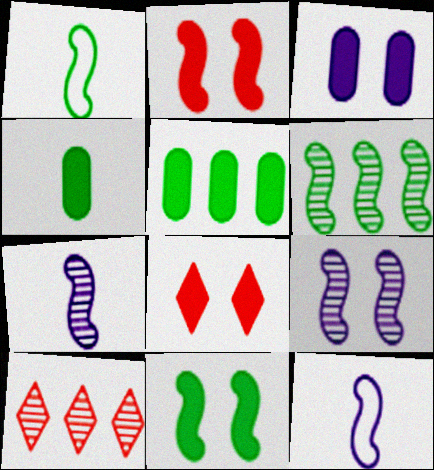[[1, 3, 10], 
[1, 6, 11], 
[2, 6, 12], 
[3, 8, 11]]